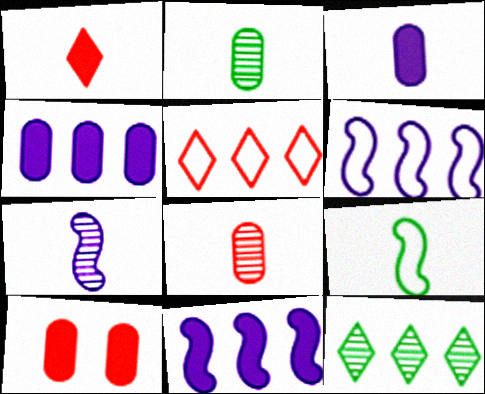[]